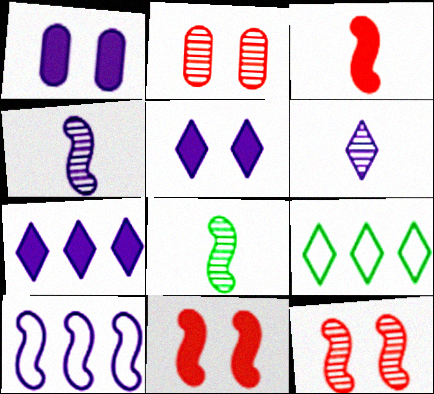[[1, 6, 10], 
[8, 10, 11]]